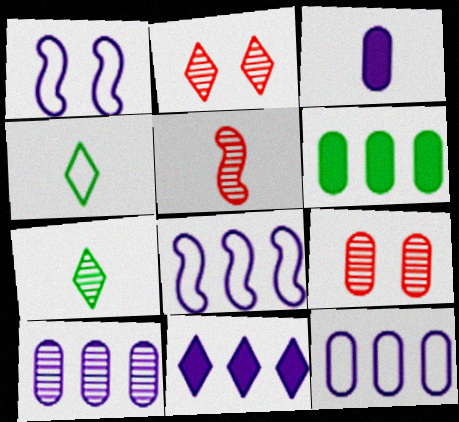[[2, 4, 11], 
[3, 4, 5], 
[8, 10, 11]]